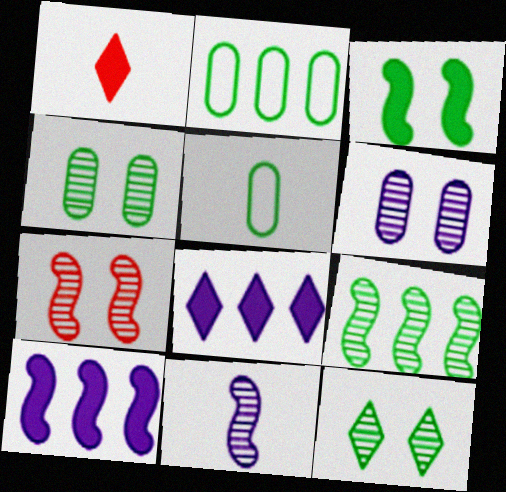[[1, 5, 11], 
[5, 7, 8], 
[6, 7, 12], 
[7, 9, 11]]